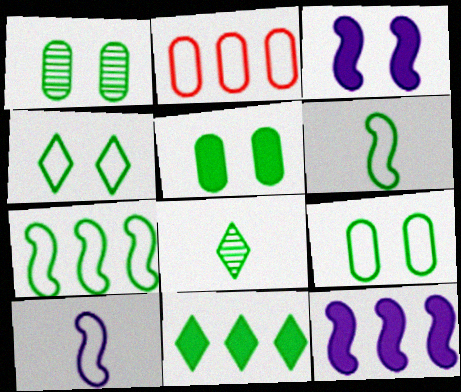[[1, 5, 9], 
[1, 6, 11], 
[2, 3, 8], 
[2, 4, 10], 
[4, 8, 11], 
[5, 7, 8]]